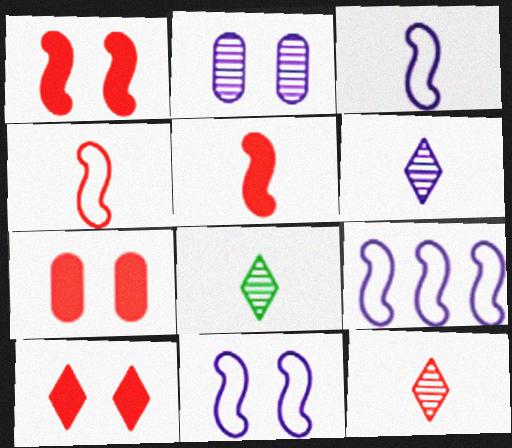[[1, 7, 10], 
[3, 9, 11], 
[6, 8, 12], 
[7, 8, 9]]